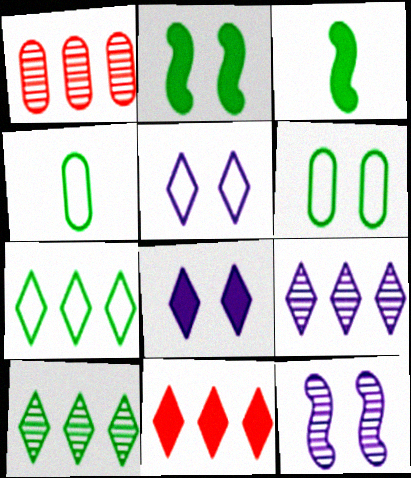[[1, 3, 5], 
[2, 4, 10], 
[3, 6, 10], 
[4, 11, 12], 
[7, 9, 11]]